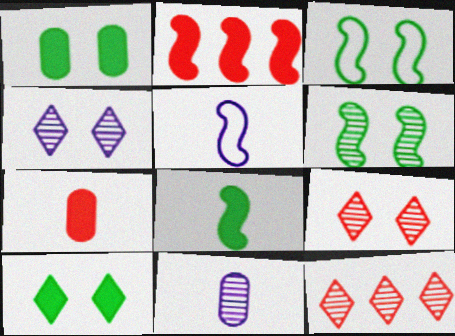[[1, 5, 12], 
[2, 5, 6], 
[6, 11, 12]]